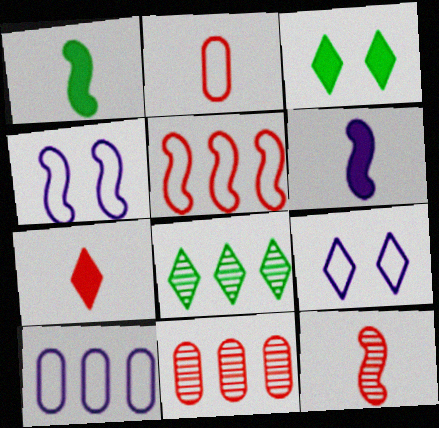[[1, 9, 11], 
[2, 7, 12], 
[3, 10, 12], 
[7, 8, 9]]